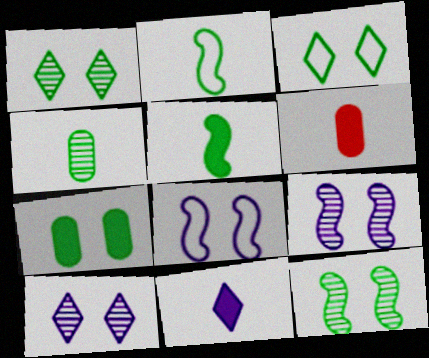[[3, 7, 12], 
[5, 6, 11]]